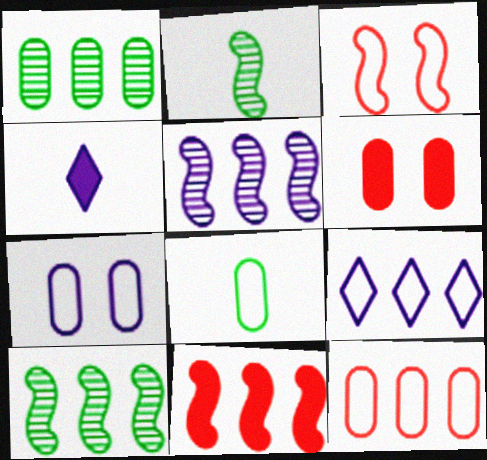[[1, 3, 4], 
[1, 9, 11], 
[2, 6, 9], 
[3, 8, 9], 
[4, 5, 7], 
[7, 8, 12]]